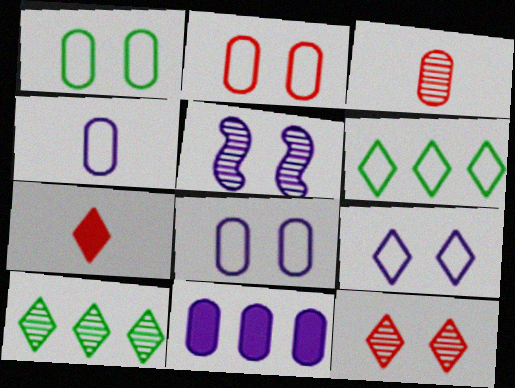[[1, 2, 8], 
[1, 3, 11], 
[3, 5, 10], 
[7, 9, 10]]